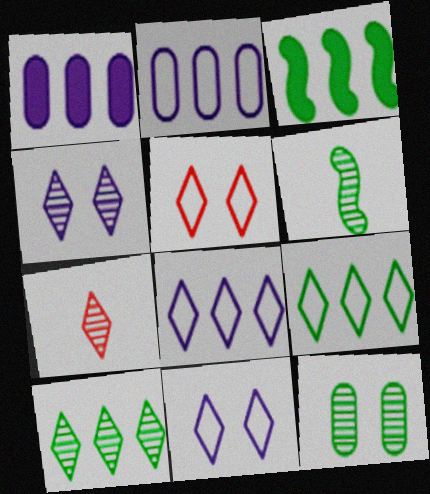[[1, 5, 6], 
[4, 7, 10], 
[6, 10, 12]]